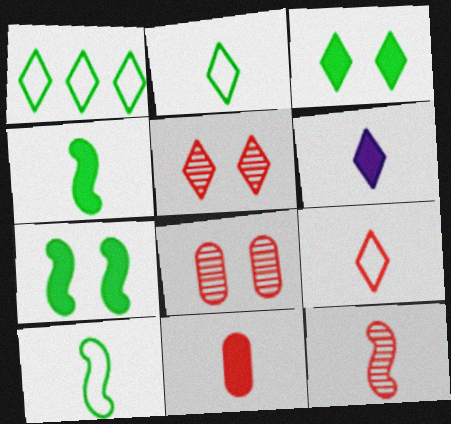[[1, 5, 6], 
[4, 6, 11], 
[9, 11, 12]]